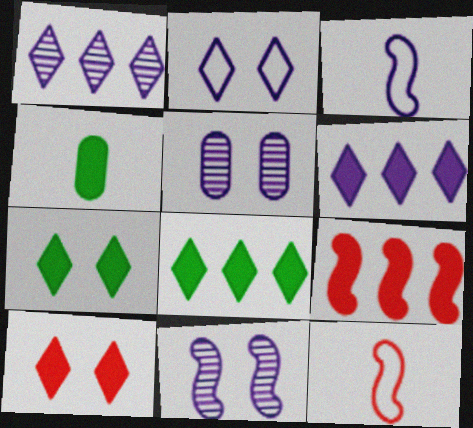[[3, 5, 6], 
[5, 8, 12]]